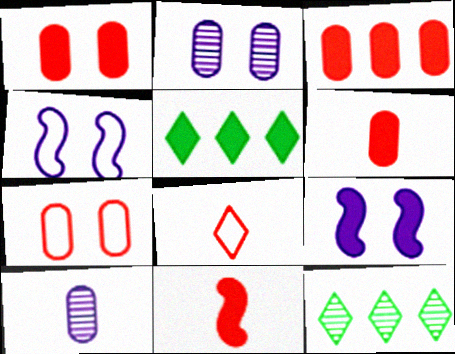[[1, 3, 6], 
[4, 6, 12], 
[5, 6, 9]]